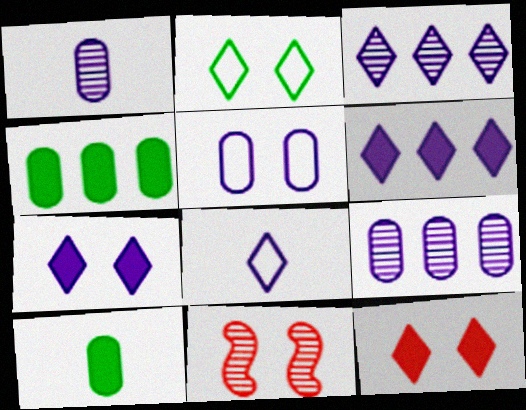[[3, 7, 8], 
[4, 8, 11]]